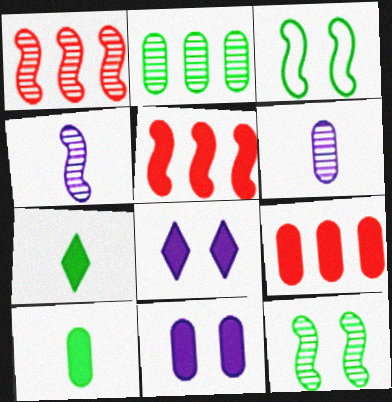[[1, 4, 12], 
[2, 3, 7], 
[3, 4, 5], 
[5, 7, 11], 
[5, 8, 10], 
[9, 10, 11]]